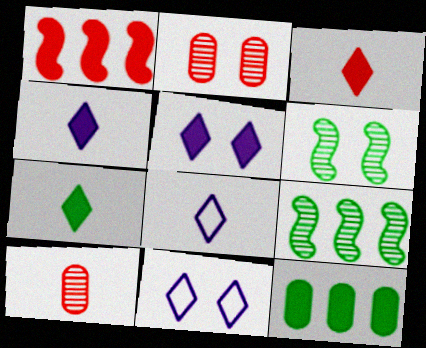[[3, 4, 7]]